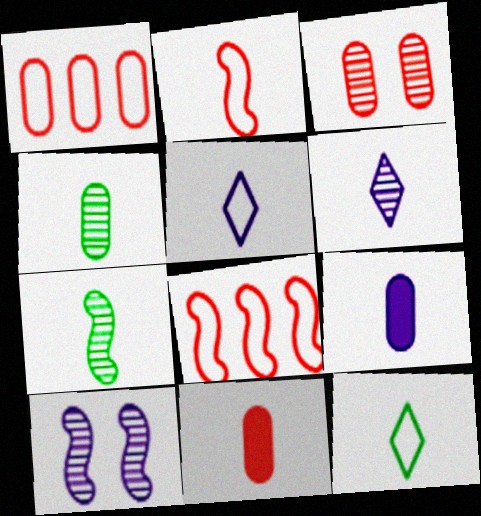[[1, 3, 11], 
[5, 7, 11]]